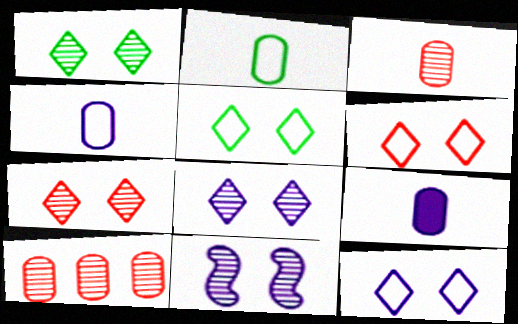[[1, 7, 8], 
[2, 3, 9], 
[5, 6, 12]]